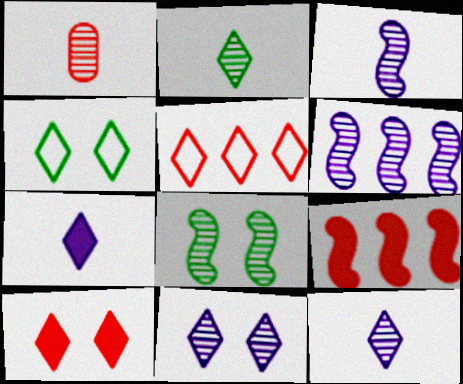[[1, 2, 3], 
[4, 10, 11]]